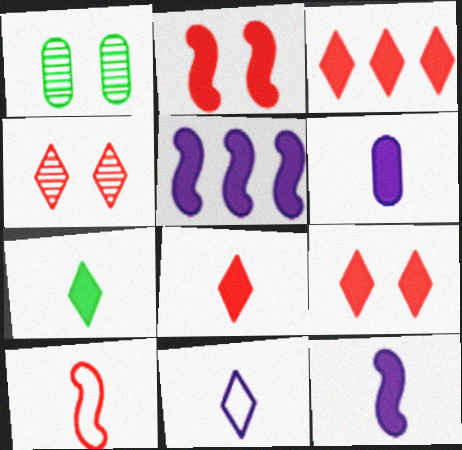[[3, 8, 9]]